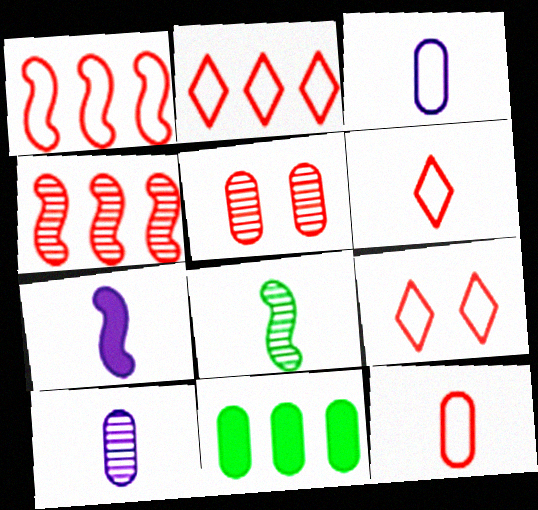[[1, 9, 12], 
[2, 6, 9], 
[3, 5, 11]]